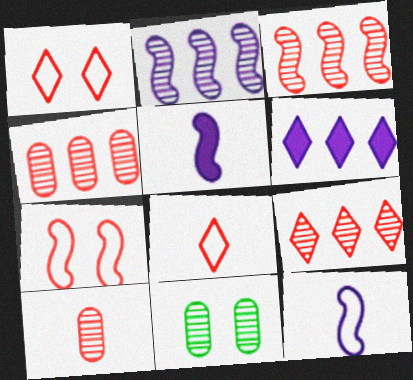[[3, 4, 9]]